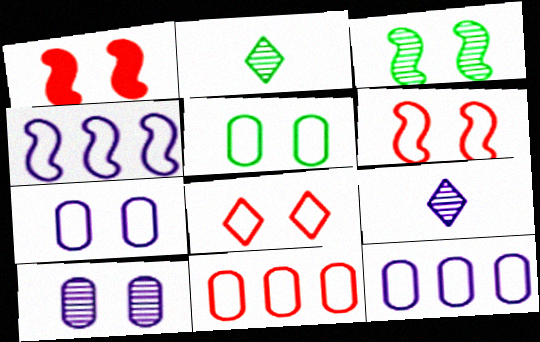[[1, 2, 12]]